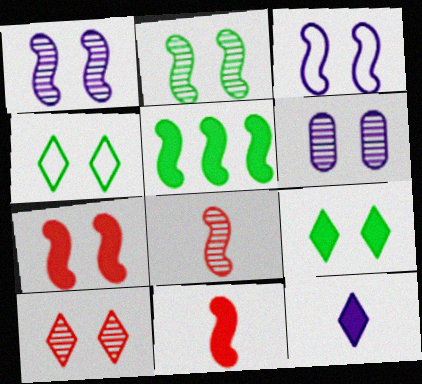[[2, 3, 7], 
[2, 6, 10], 
[3, 5, 8], 
[4, 6, 7]]